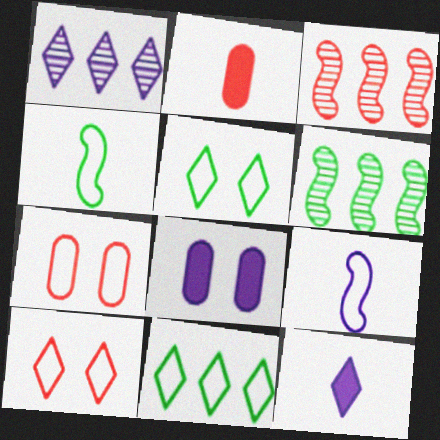[[1, 8, 9], 
[2, 3, 10], 
[6, 7, 12], 
[7, 9, 11]]